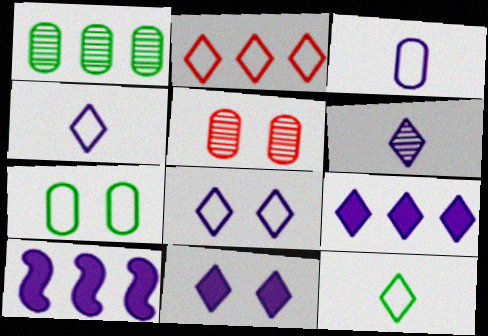[[1, 2, 10], 
[2, 8, 12], 
[5, 10, 12], 
[6, 8, 9]]